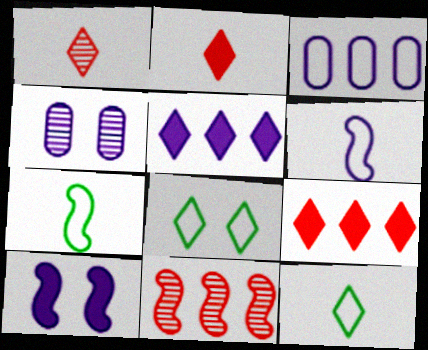[[1, 5, 8], 
[4, 5, 6], 
[4, 7, 9], 
[7, 10, 11]]